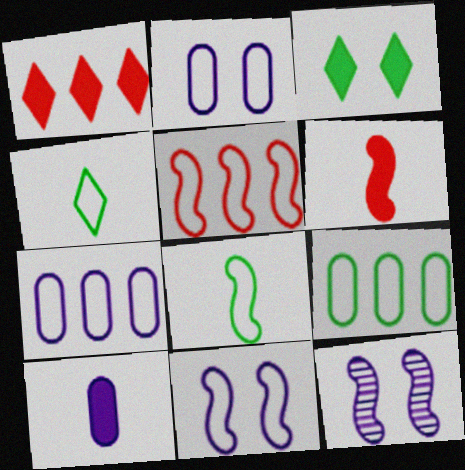[[2, 4, 5], 
[5, 8, 11]]